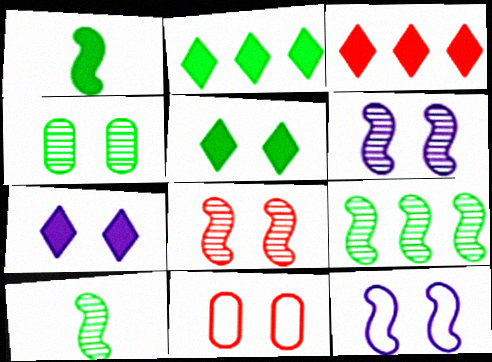[[5, 6, 11]]